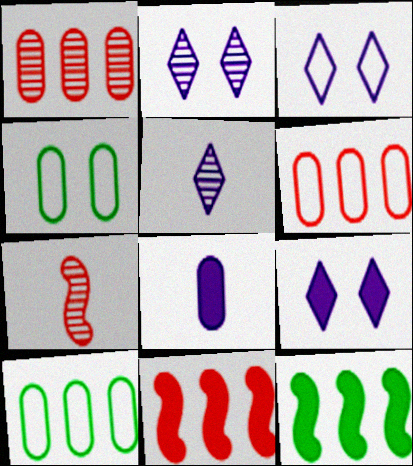[[1, 4, 8], 
[2, 3, 9], 
[4, 5, 11], 
[7, 9, 10]]